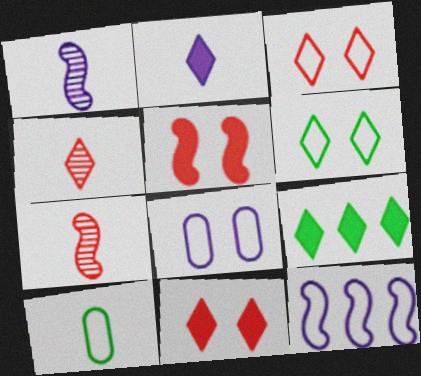[[2, 7, 10], 
[2, 9, 11], 
[3, 10, 12], 
[7, 8, 9]]